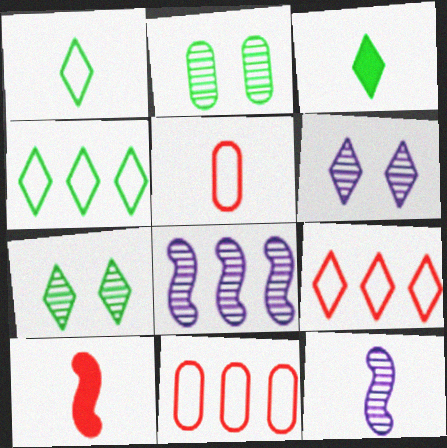[[3, 4, 7], 
[3, 5, 12], 
[3, 6, 9]]